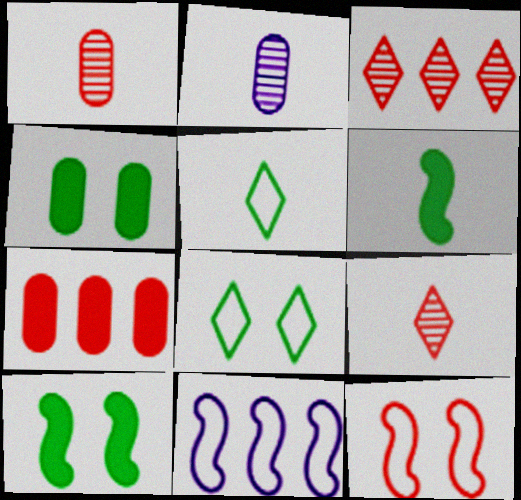[[4, 9, 11], 
[7, 9, 12]]